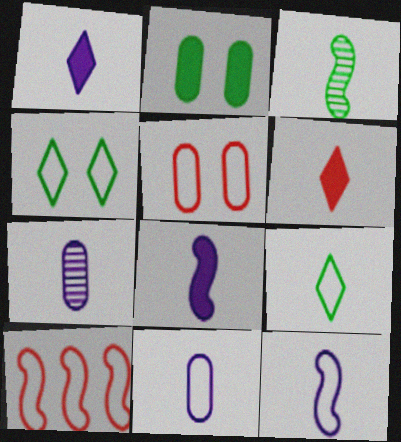[[1, 7, 12], 
[3, 6, 11], 
[4, 10, 11]]